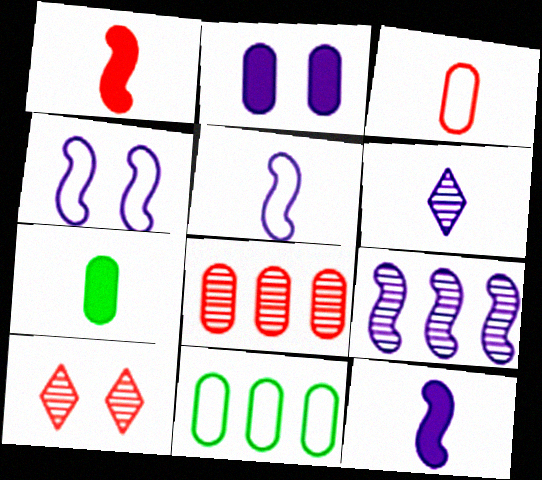[[4, 9, 12], 
[10, 11, 12]]